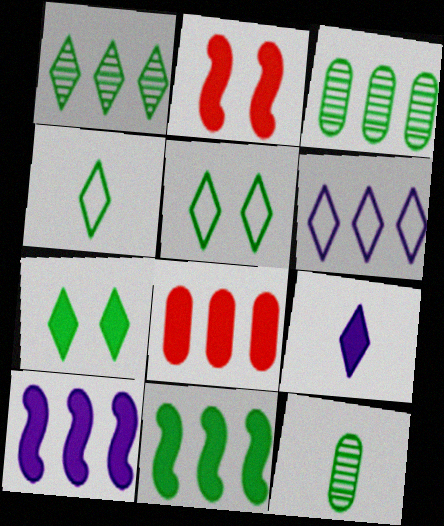[[1, 4, 7], 
[2, 6, 12], 
[5, 11, 12]]